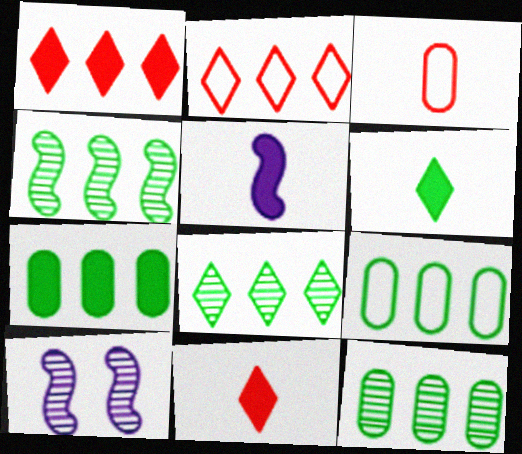[[4, 8, 12], 
[7, 9, 12], 
[9, 10, 11]]